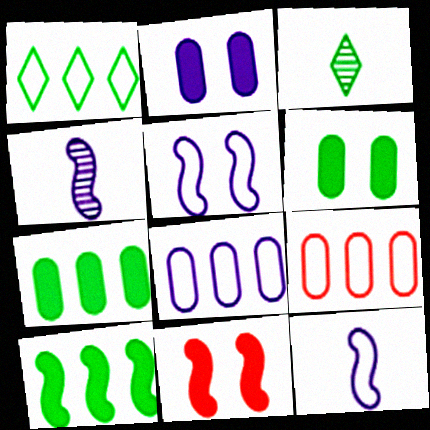[[3, 8, 11]]